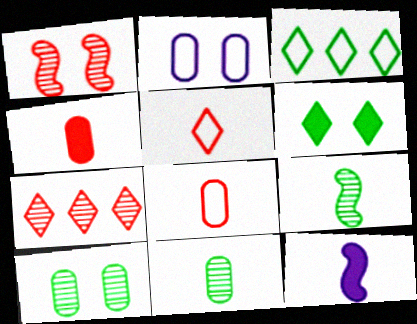[[1, 2, 6], 
[5, 11, 12]]